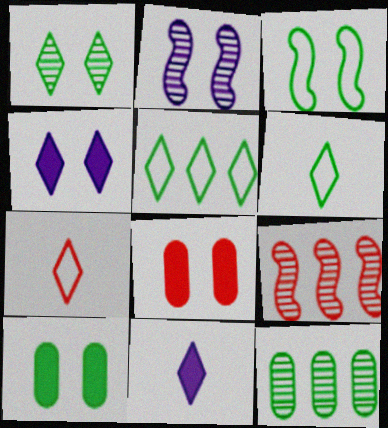[[1, 3, 10], 
[7, 8, 9]]